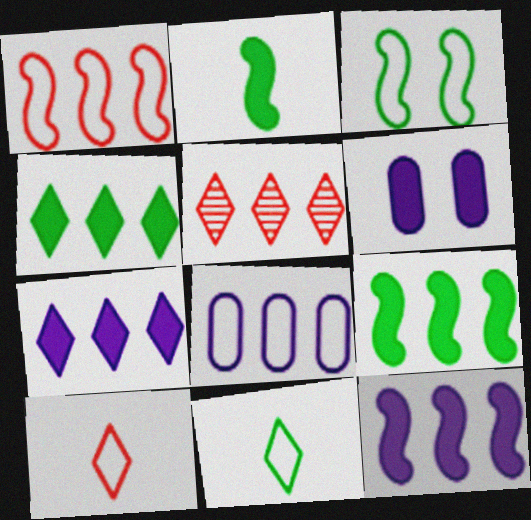[[3, 8, 10], 
[5, 8, 9]]